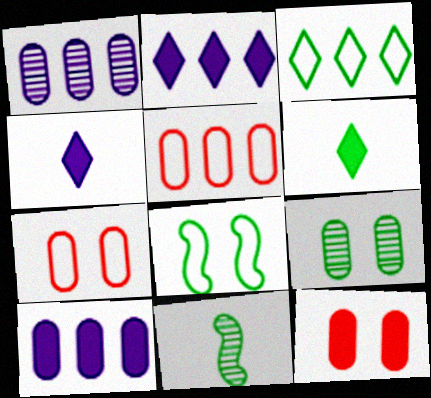[[2, 7, 11]]